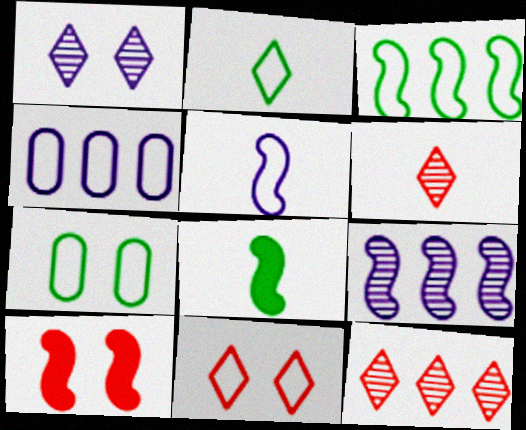[[1, 7, 10], 
[2, 3, 7]]